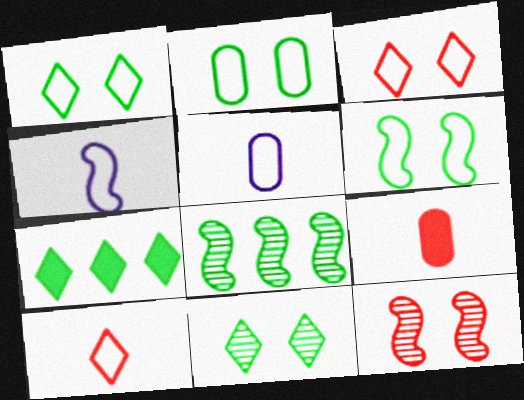[[1, 2, 6], 
[5, 7, 12]]